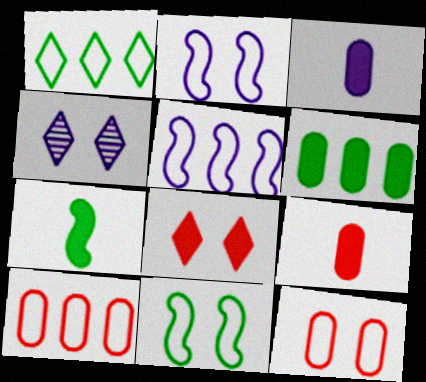[[1, 5, 10], 
[3, 4, 5], 
[4, 7, 10]]